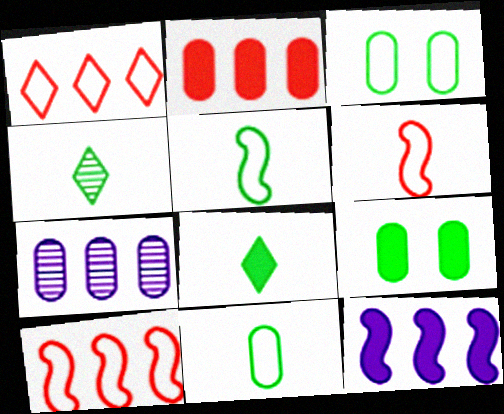[]